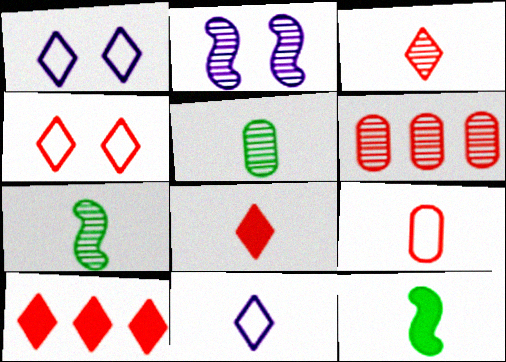[[1, 6, 12], 
[3, 4, 10]]